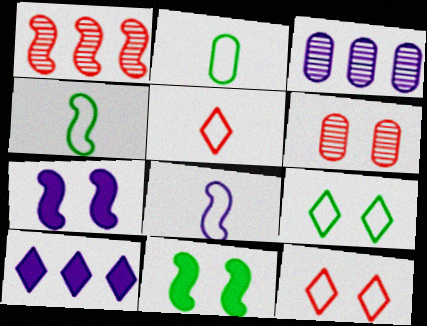[[1, 4, 7], 
[1, 8, 11], 
[2, 5, 8], 
[3, 5, 11], 
[4, 6, 10], 
[6, 7, 9]]